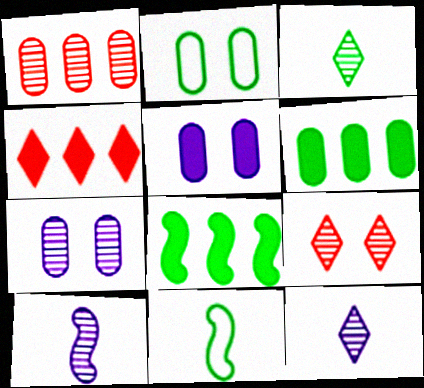[[2, 3, 8], 
[2, 4, 10], 
[4, 7, 11]]